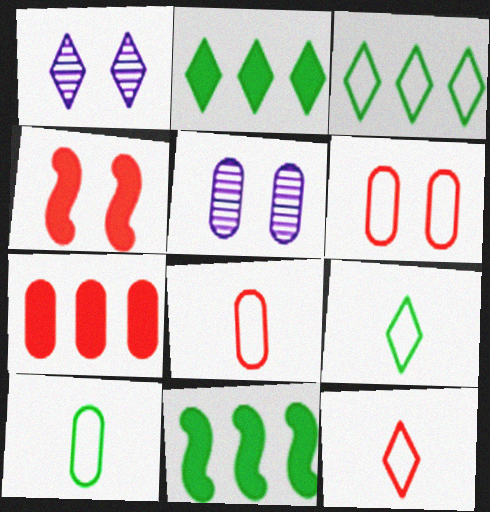[[1, 2, 12], 
[1, 8, 11], 
[5, 7, 10], 
[5, 11, 12]]